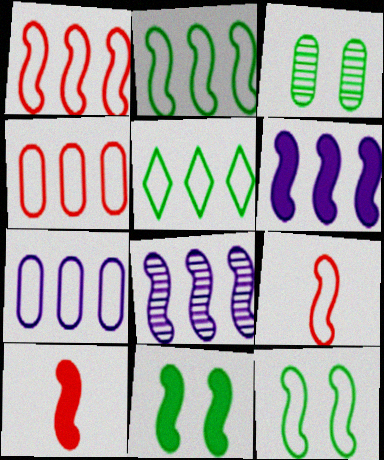[[1, 5, 7], 
[6, 10, 11], 
[8, 9, 11], 
[8, 10, 12]]